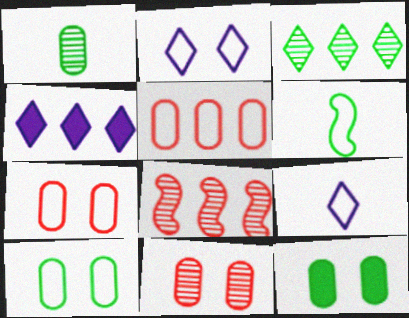[[2, 5, 6], 
[3, 6, 12], 
[4, 6, 11], 
[8, 9, 12]]